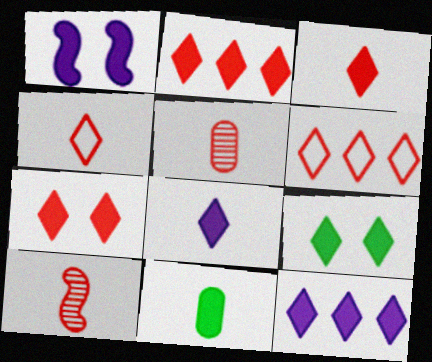[[1, 2, 11], 
[2, 3, 7], 
[2, 8, 9], 
[3, 9, 12]]